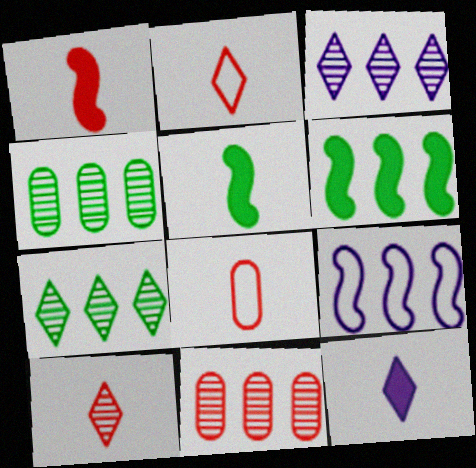[[1, 8, 10]]